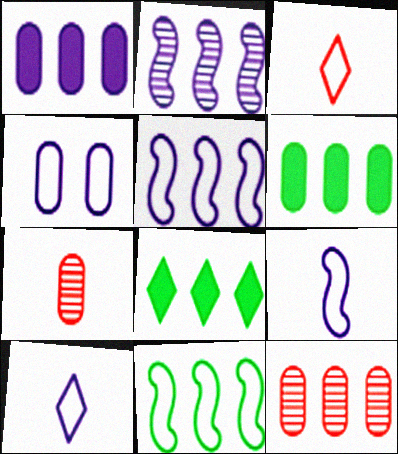[[3, 4, 11], 
[4, 5, 10], 
[4, 6, 7], 
[5, 8, 12]]